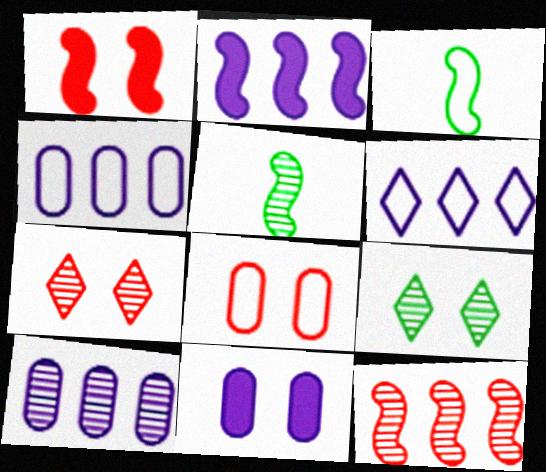[[1, 7, 8], 
[2, 6, 10], 
[3, 6, 8], 
[5, 7, 10]]